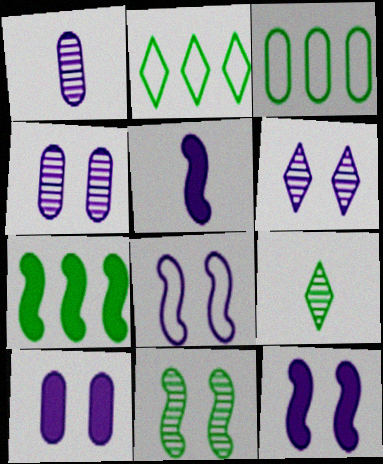[[6, 8, 10]]